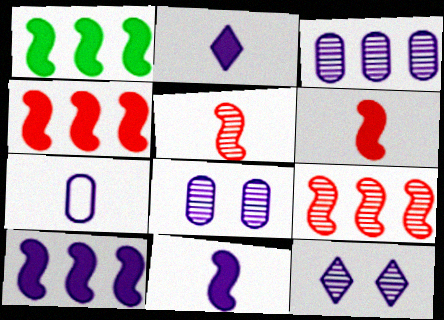[[1, 4, 10], 
[7, 10, 12]]